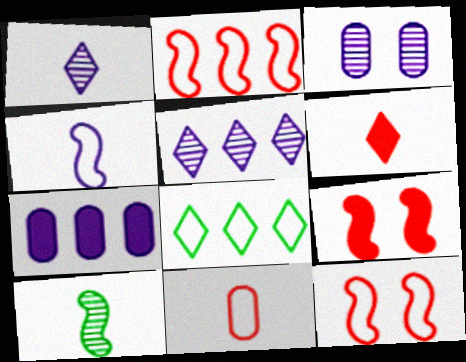[]